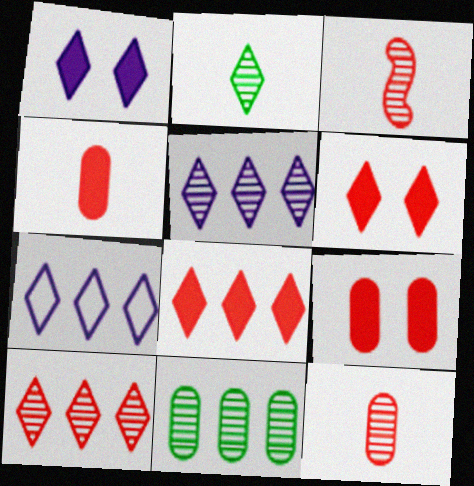[[2, 6, 7]]